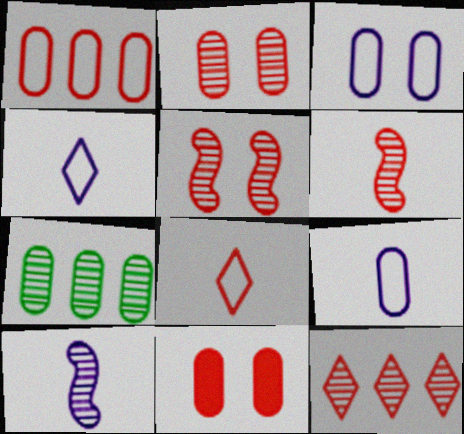[[2, 6, 12], 
[7, 9, 11]]